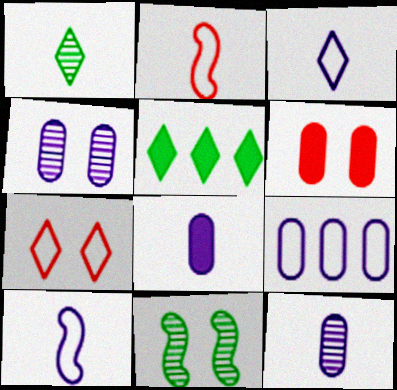[[1, 2, 8], 
[2, 4, 5], 
[4, 8, 9]]